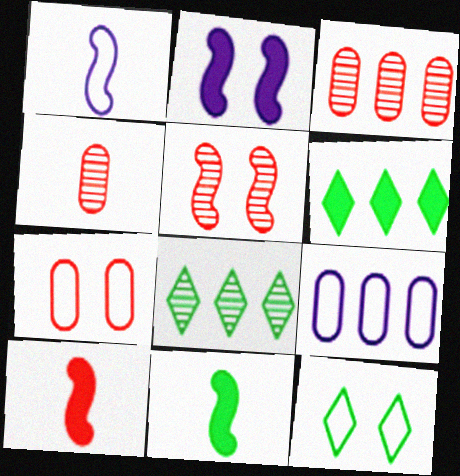[]